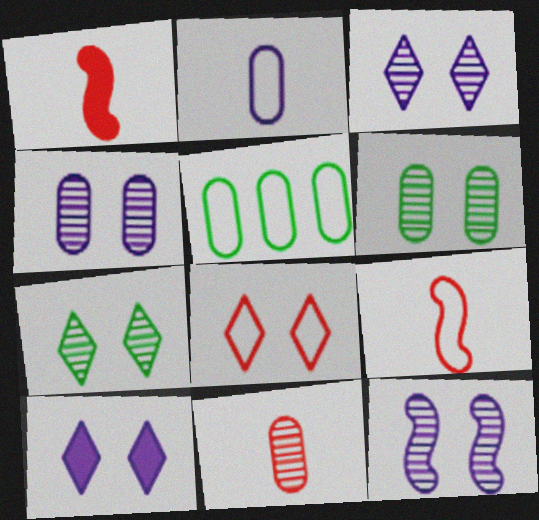[[1, 3, 5], 
[3, 4, 12], 
[7, 8, 10]]